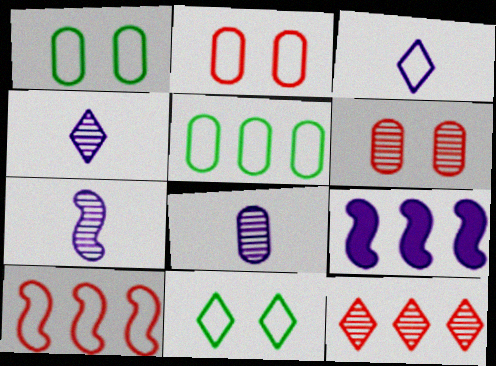[[1, 3, 10], 
[4, 7, 8], 
[5, 9, 12]]